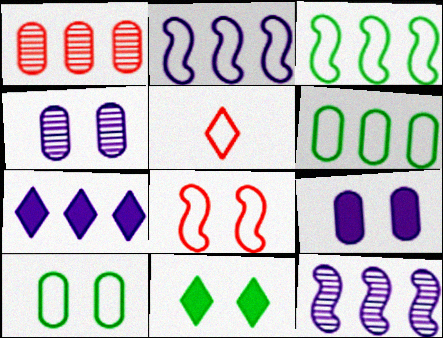[[1, 3, 7], 
[2, 5, 10], 
[4, 8, 11]]